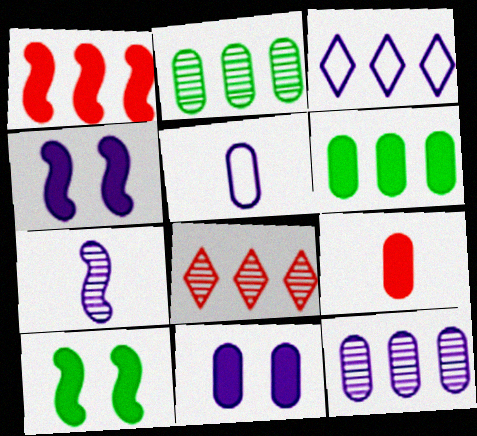[[1, 2, 3], 
[3, 7, 11], 
[5, 8, 10], 
[5, 11, 12], 
[6, 9, 11]]